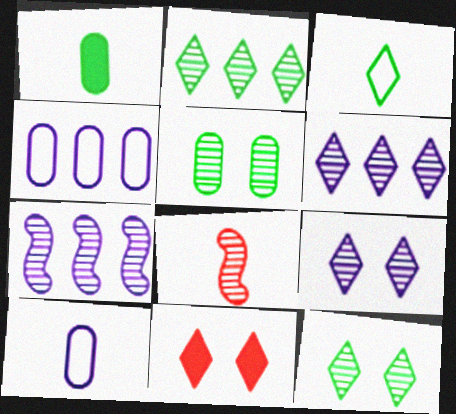[[3, 6, 11], 
[5, 6, 8]]